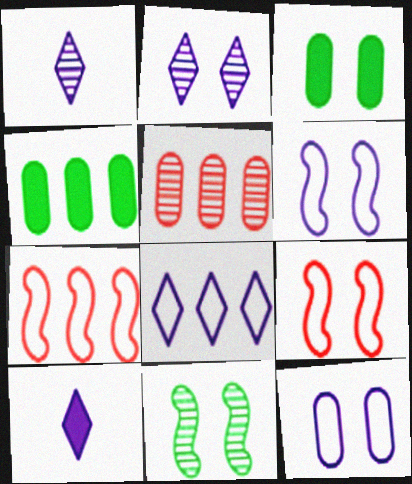[[1, 3, 7], 
[1, 4, 9], 
[1, 5, 11], 
[2, 3, 9], 
[2, 8, 10]]